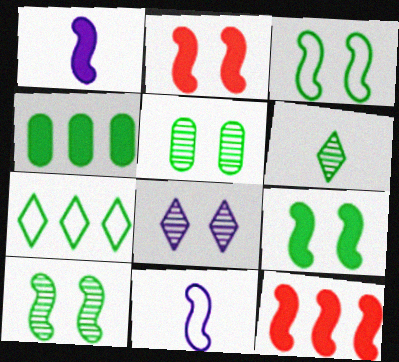[[1, 9, 12], 
[3, 4, 6], 
[3, 9, 10], 
[10, 11, 12]]